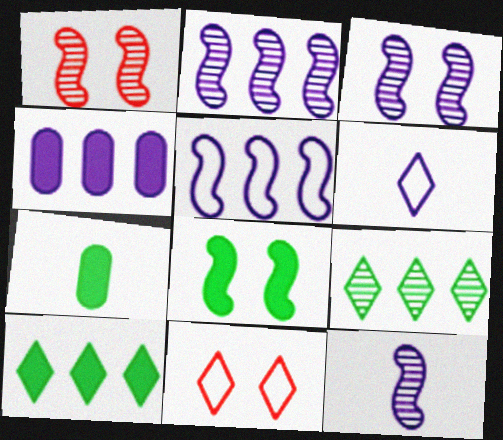[[2, 3, 12], 
[2, 7, 11], 
[3, 4, 6], 
[7, 8, 10]]